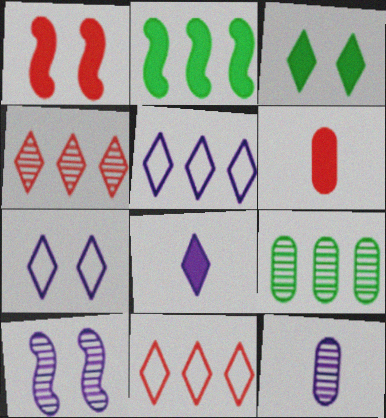[]